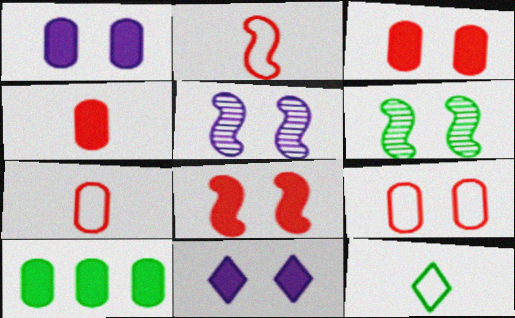[[1, 4, 10], 
[6, 9, 11], 
[6, 10, 12]]